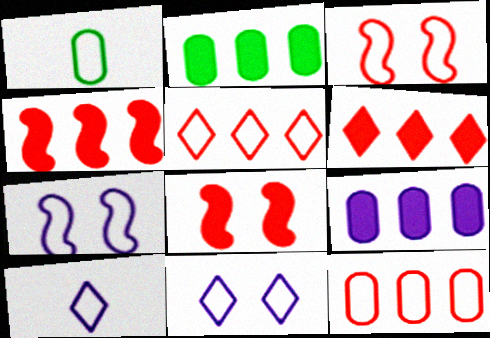[[1, 5, 7]]